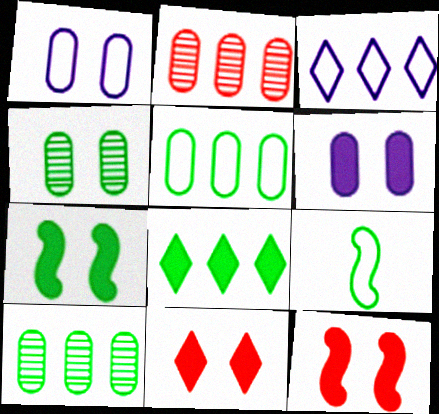[[4, 8, 9], 
[6, 7, 11]]